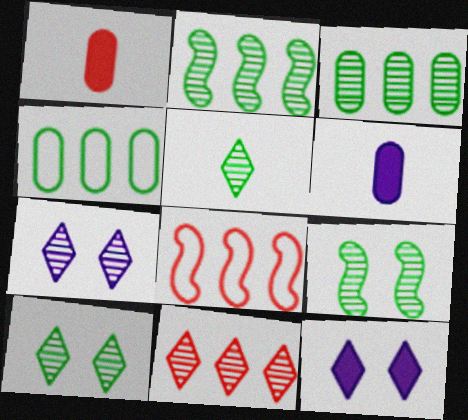[[3, 5, 9], 
[5, 7, 11], 
[6, 8, 10]]